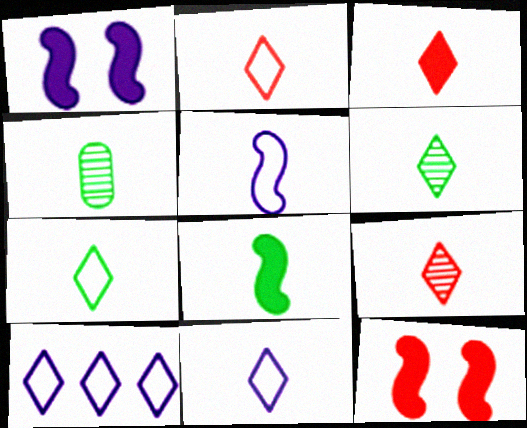[[2, 3, 9], 
[2, 7, 11], 
[3, 4, 5], 
[3, 6, 11], 
[4, 7, 8], 
[4, 10, 12]]